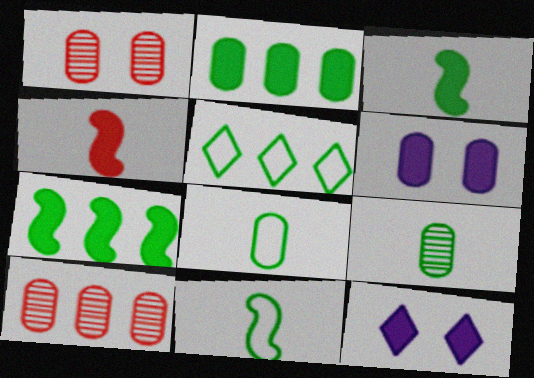[[2, 4, 12], 
[6, 8, 10], 
[10, 11, 12]]